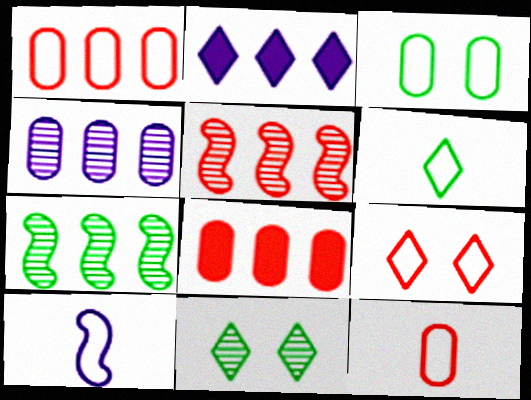[[1, 2, 7], 
[6, 10, 12], 
[8, 10, 11]]